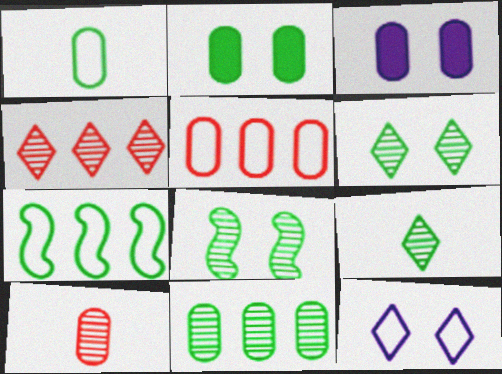[[1, 2, 11], 
[2, 7, 9], 
[8, 9, 11]]